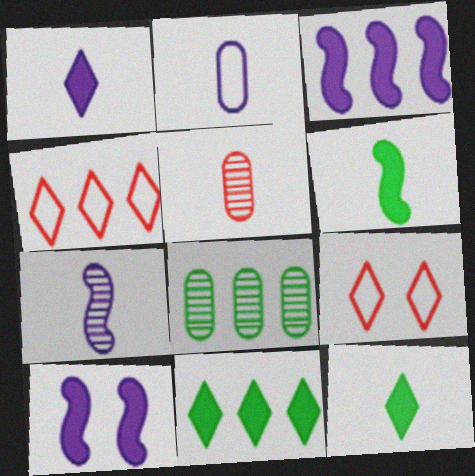[[1, 2, 7], 
[3, 4, 8]]